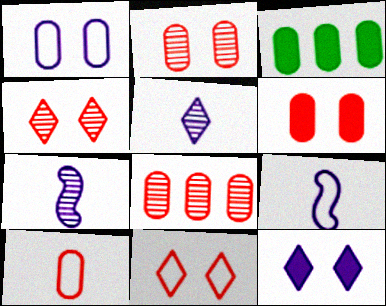[[3, 4, 9], 
[3, 7, 11], 
[6, 8, 10]]